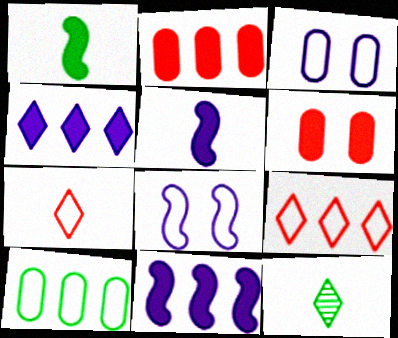[[1, 4, 6], 
[2, 8, 12], 
[7, 8, 10]]